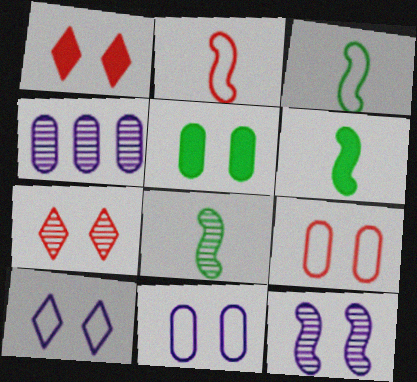[[1, 3, 4], 
[3, 6, 8], 
[4, 7, 8]]